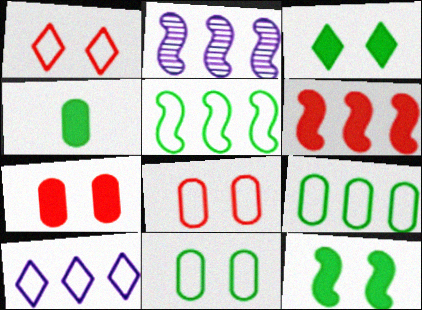[[1, 2, 4], 
[2, 5, 6]]